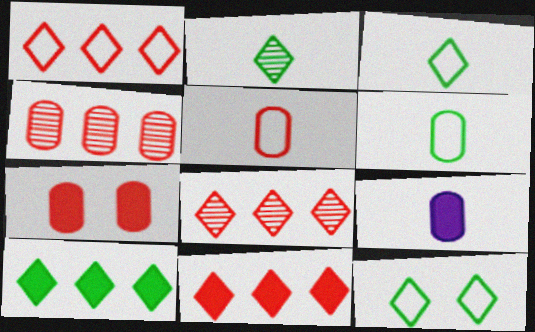[[1, 8, 11], 
[2, 10, 12], 
[4, 5, 7]]